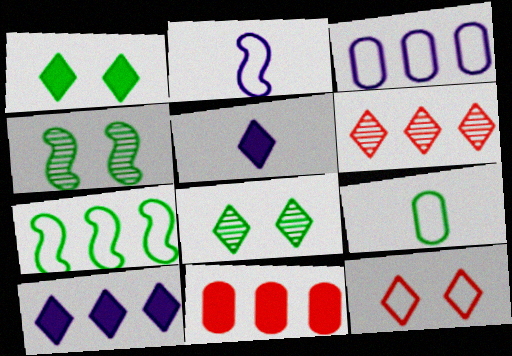[[2, 8, 11]]